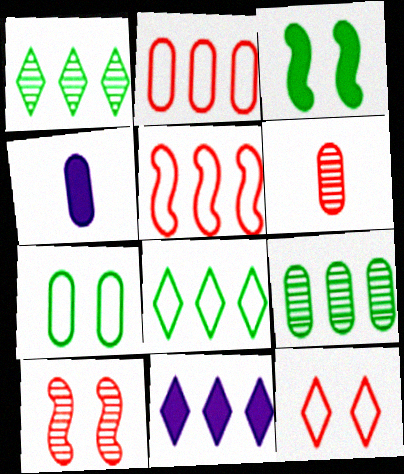[[4, 8, 10], 
[5, 9, 11]]